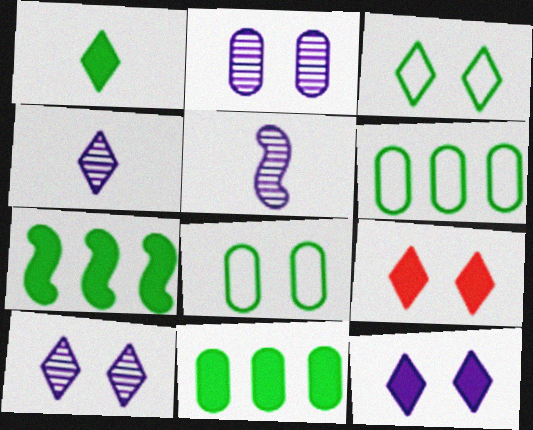[[3, 9, 10], 
[5, 6, 9]]